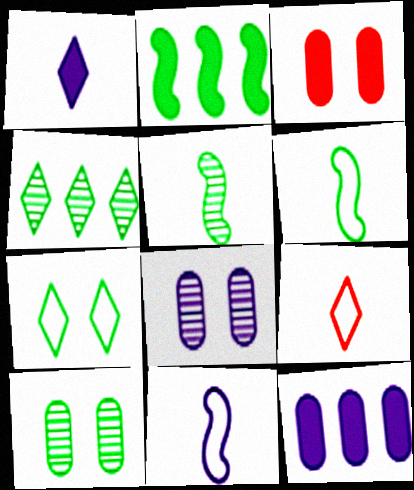[[1, 2, 3], 
[2, 8, 9], 
[3, 4, 11], 
[4, 5, 10]]